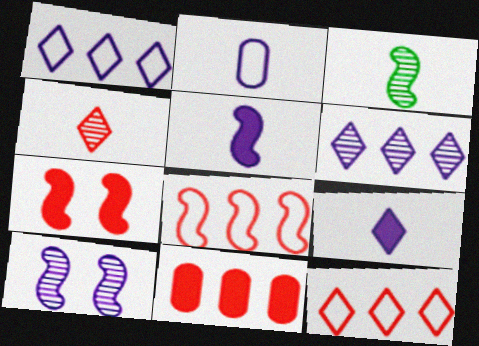[]